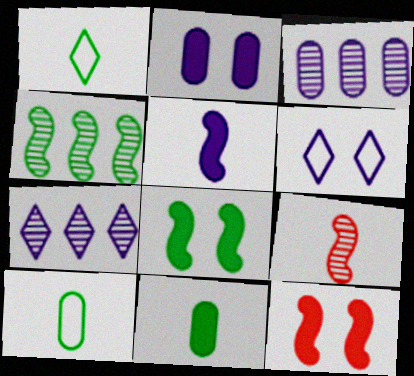[[1, 3, 12], 
[3, 5, 6], 
[7, 10, 12]]